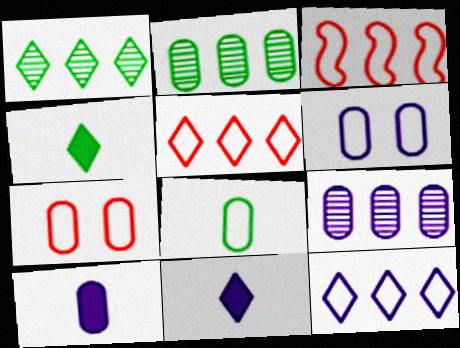[[2, 7, 10], 
[6, 9, 10]]